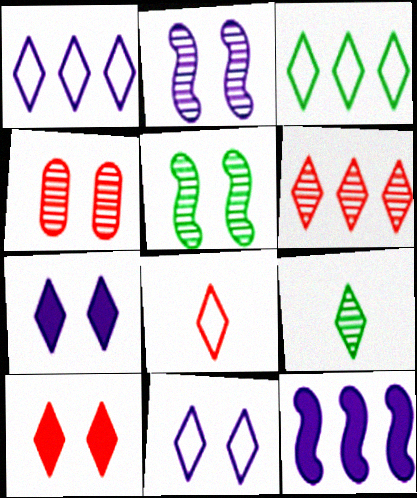[[1, 9, 10], 
[3, 8, 11], 
[6, 8, 10]]